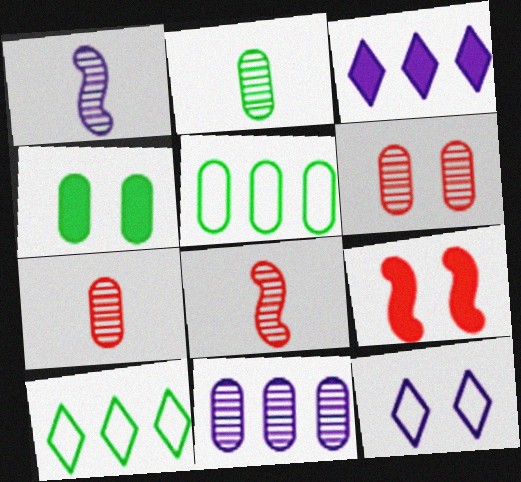[[2, 4, 5], 
[2, 6, 11]]